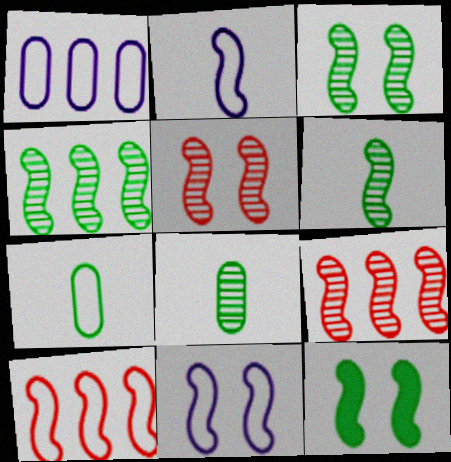[[2, 9, 12], 
[3, 4, 6], 
[5, 11, 12]]